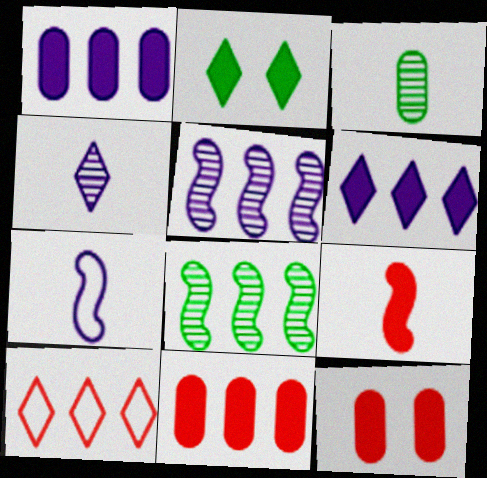[[1, 2, 9], 
[1, 8, 10], 
[2, 4, 10]]